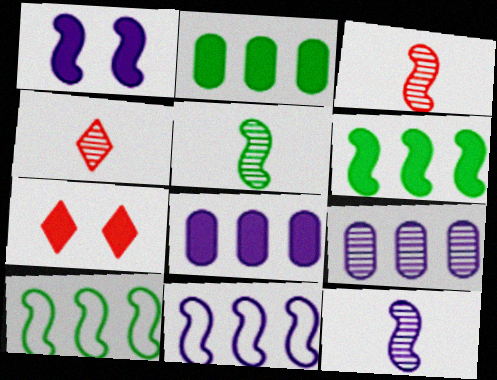[[1, 3, 10], 
[1, 11, 12], 
[3, 5, 12]]